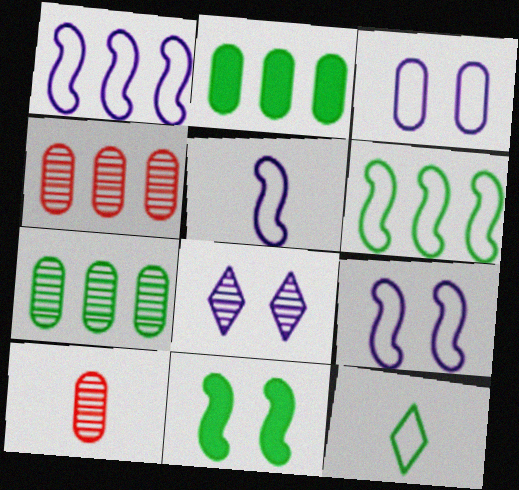[[1, 5, 9], 
[2, 3, 10], 
[7, 11, 12]]